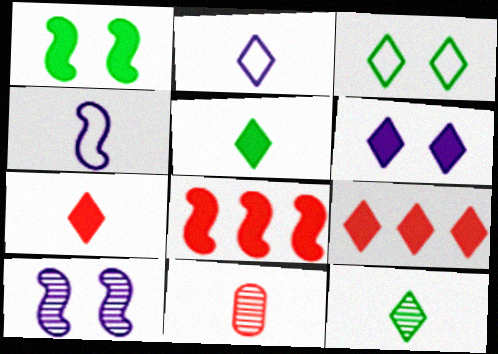[[2, 7, 12], 
[4, 5, 11], 
[5, 6, 9]]